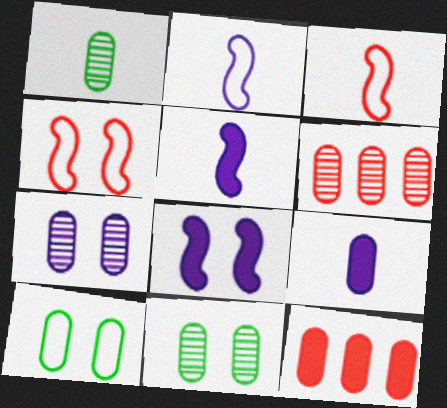[[1, 6, 7], 
[6, 9, 10]]